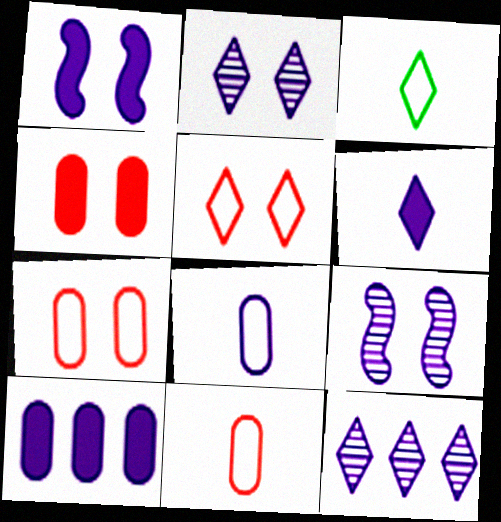[[1, 6, 10], 
[1, 8, 12]]